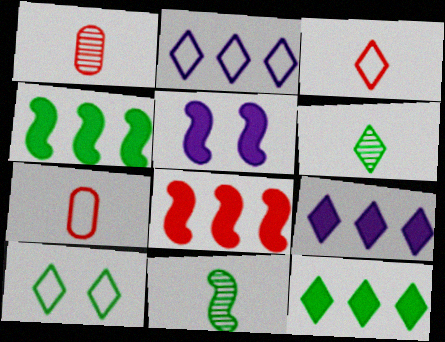[[2, 3, 10], 
[6, 10, 12]]